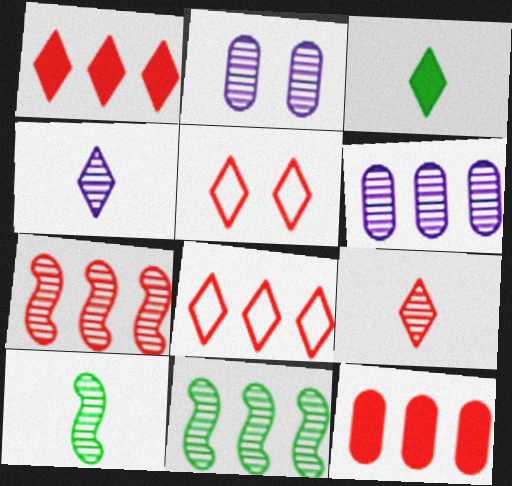[[1, 5, 9], 
[2, 9, 11], 
[7, 8, 12]]